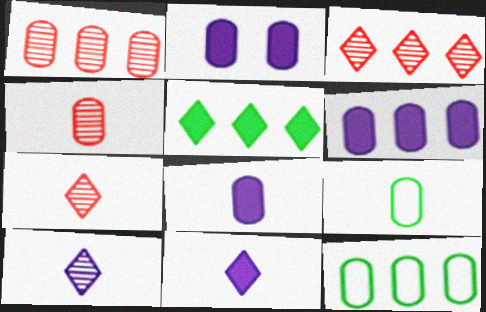[[1, 2, 9], 
[1, 6, 12], 
[2, 4, 12], 
[2, 6, 8], 
[4, 8, 9]]